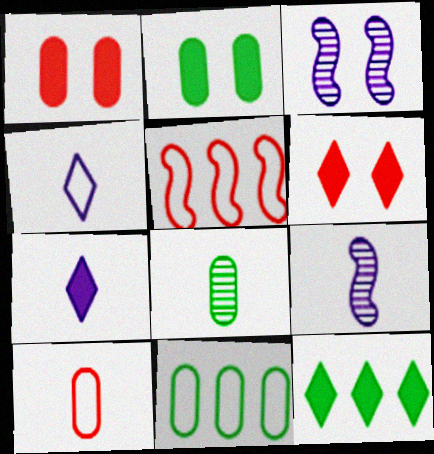[[2, 8, 11], 
[3, 10, 12], 
[6, 7, 12], 
[6, 9, 11]]